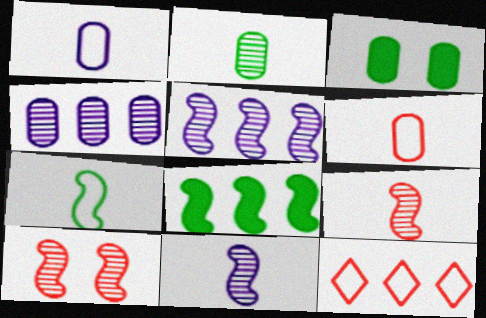[[3, 4, 6], 
[3, 11, 12], 
[4, 8, 12]]